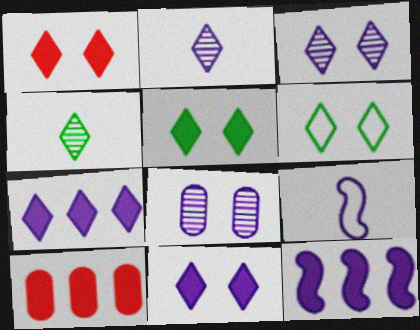[[1, 3, 6], 
[1, 5, 11], 
[7, 8, 9]]